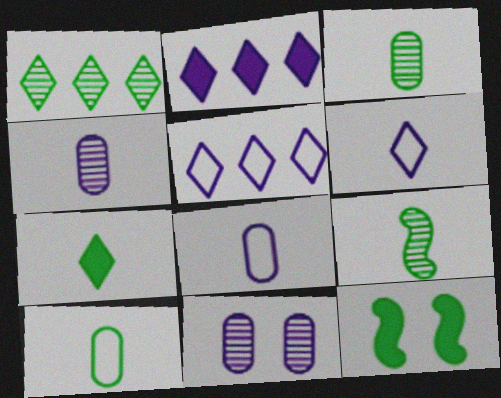[[1, 10, 12], 
[7, 9, 10]]